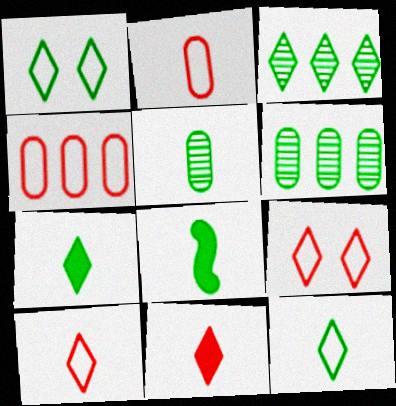[[1, 3, 7], 
[1, 6, 8], 
[5, 8, 12]]